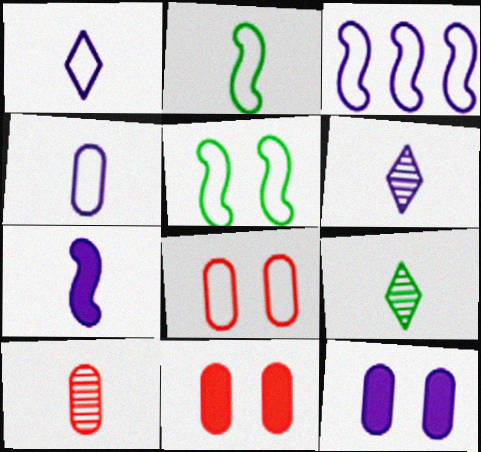[[3, 6, 12], 
[3, 9, 11], 
[4, 6, 7]]